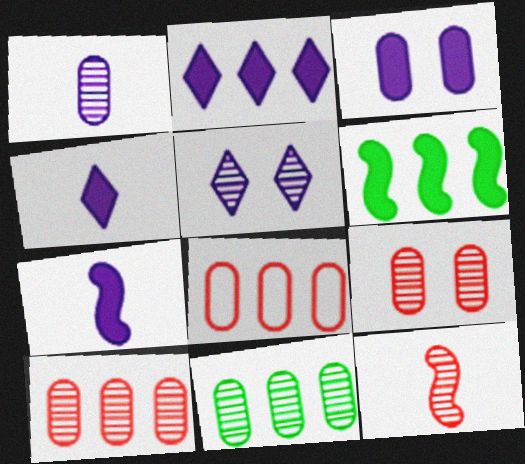[[1, 9, 11], 
[2, 3, 7], 
[5, 11, 12]]